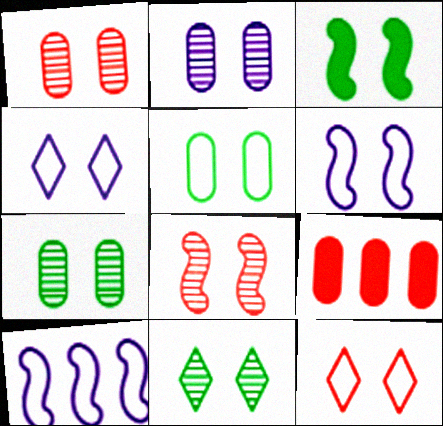[[1, 2, 7], 
[1, 3, 4], 
[2, 3, 12], 
[2, 8, 11], 
[3, 5, 11], 
[3, 6, 8], 
[5, 6, 12]]